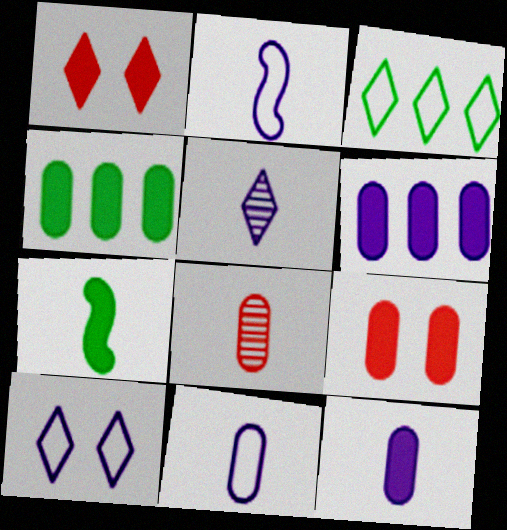[[1, 3, 5], 
[1, 6, 7], 
[2, 5, 12], 
[4, 9, 12]]